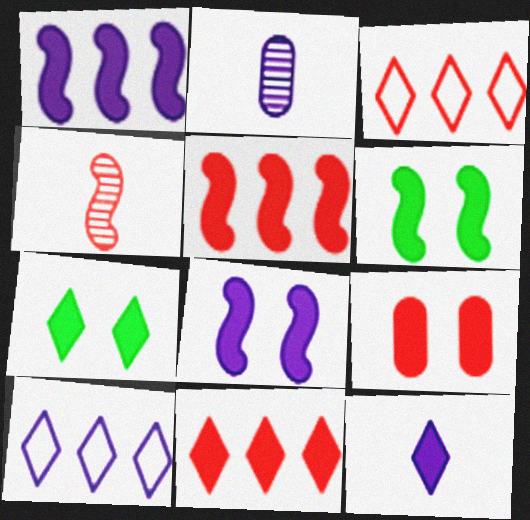[[2, 3, 6], 
[2, 8, 10], 
[3, 4, 9], 
[7, 8, 9], 
[7, 11, 12]]